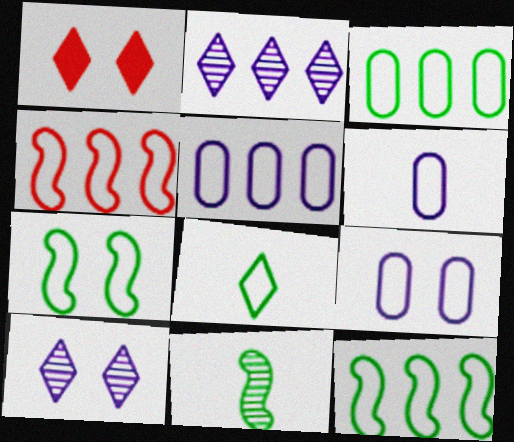[[1, 2, 8], 
[1, 5, 11], 
[3, 7, 8], 
[4, 8, 9], 
[5, 6, 9]]